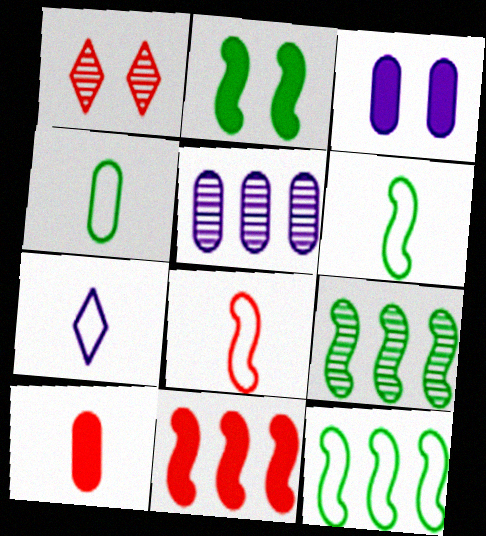[[2, 6, 9], 
[4, 7, 8]]